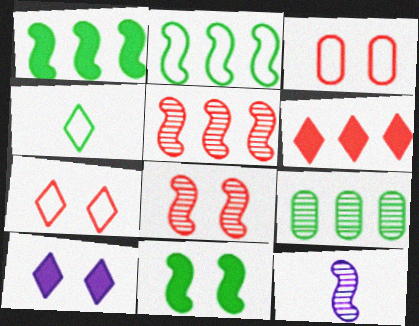[[4, 9, 11]]